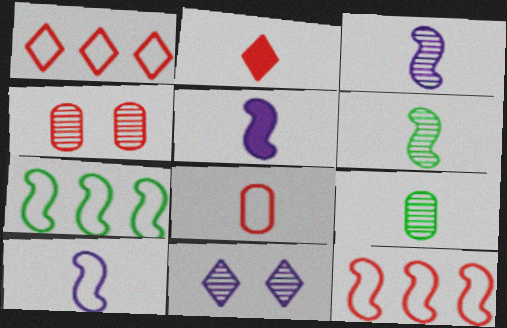[[2, 4, 12], 
[2, 9, 10], 
[3, 5, 10]]